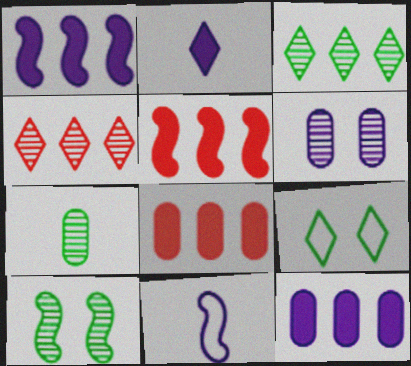[[2, 4, 9], 
[3, 7, 10], 
[5, 10, 11]]